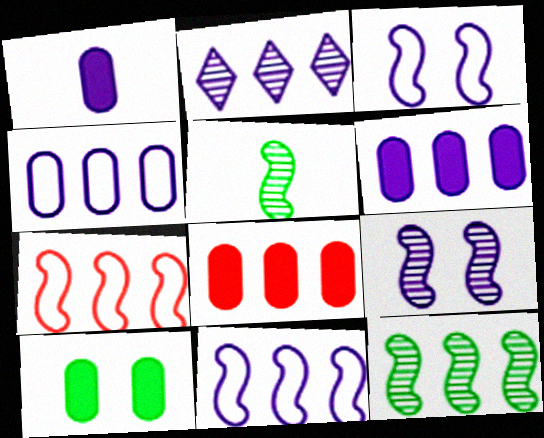[[1, 2, 3], 
[1, 8, 10], 
[2, 6, 11]]